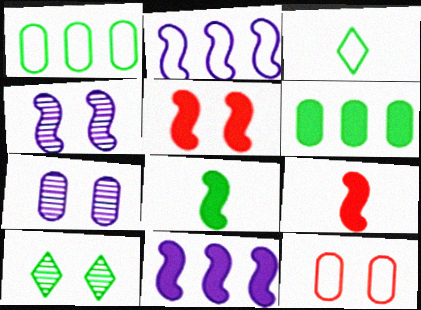[[1, 8, 10], 
[2, 3, 12], 
[5, 8, 11]]